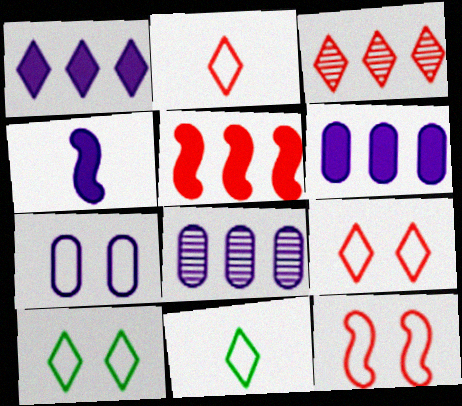[[7, 10, 12]]